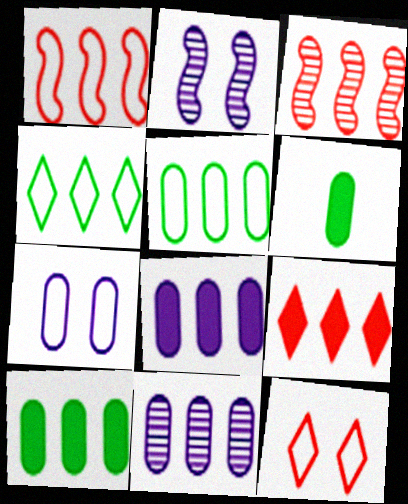[[3, 4, 8]]